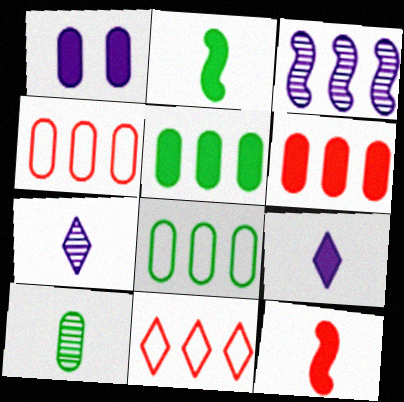[[1, 4, 10], 
[3, 5, 11]]